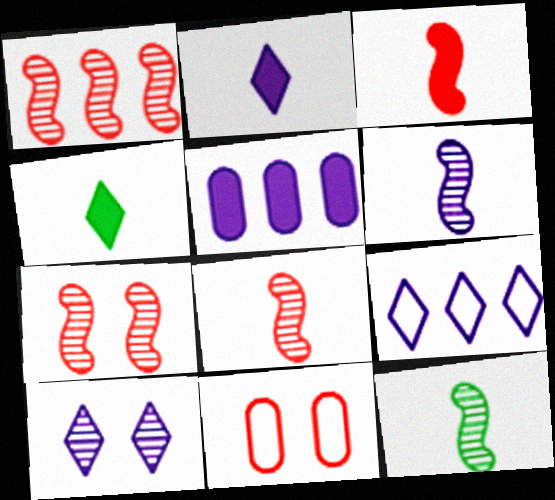[[1, 7, 8], 
[2, 9, 10], 
[6, 8, 12]]